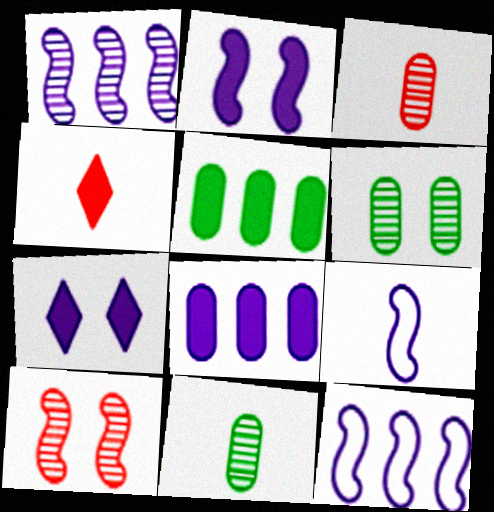[[1, 2, 9], 
[2, 4, 5], 
[4, 6, 12], 
[4, 9, 11]]